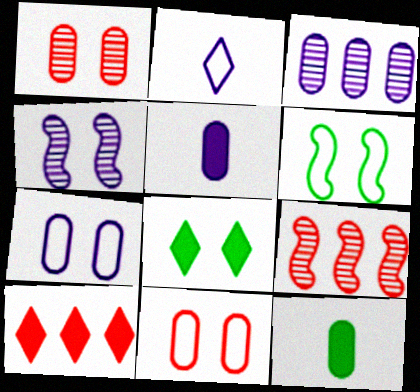[[3, 5, 7], 
[3, 11, 12], 
[4, 8, 11]]